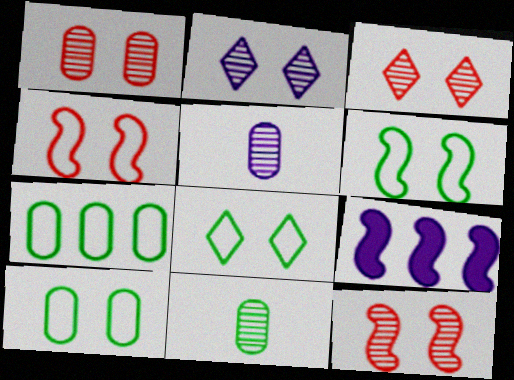[[1, 3, 12], 
[6, 8, 10]]